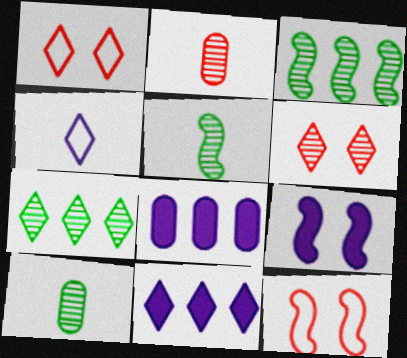[[1, 5, 8], 
[10, 11, 12]]